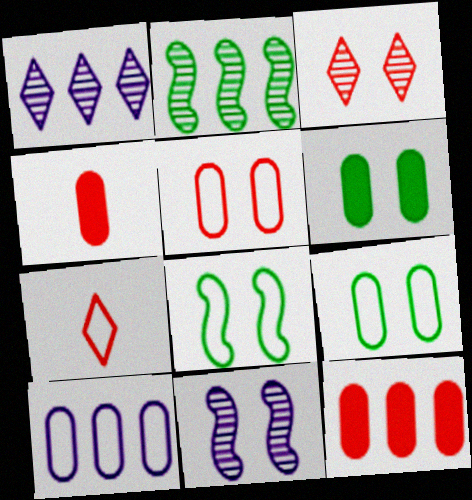[[1, 4, 8], 
[7, 8, 10]]